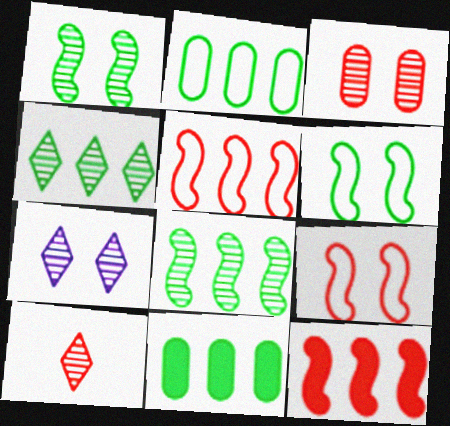[[1, 3, 7], 
[4, 7, 10]]